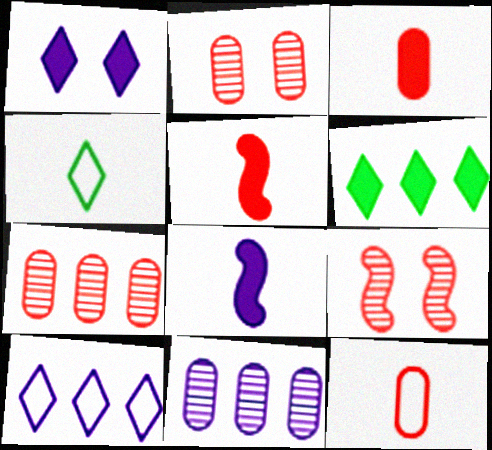[]